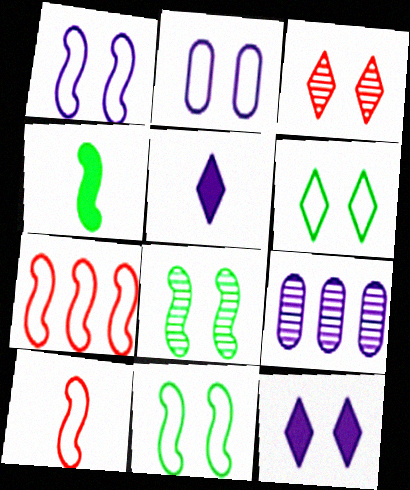[[1, 5, 9], 
[3, 6, 12]]